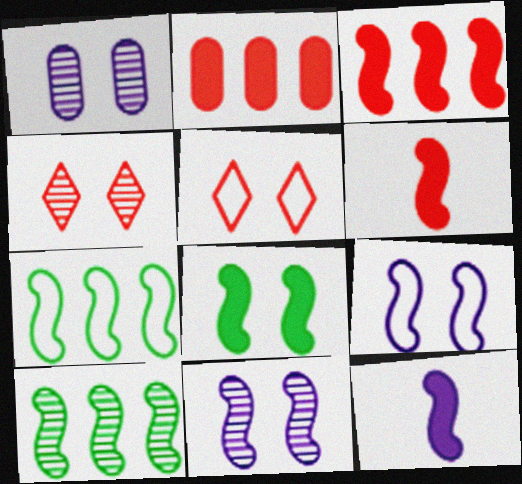[[1, 5, 8], 
[3, 8, 12], 
[6, 7, 11], 
[6, 9, 10]]